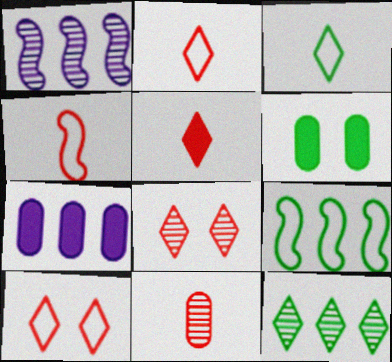[[1, 2, 6], 
[4, 5, 11]]